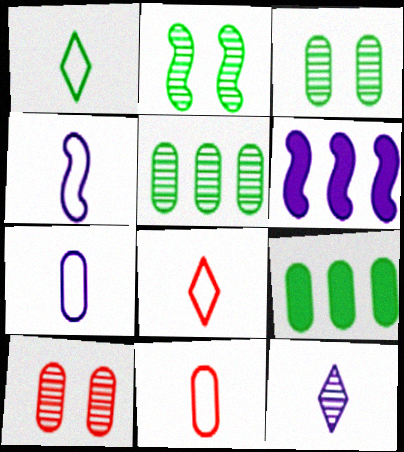[[1, 2, 9], 
[1, 4, 11], 
[1, 6, 10], 
[3, 6, 8], 
[7, 9, 10]]